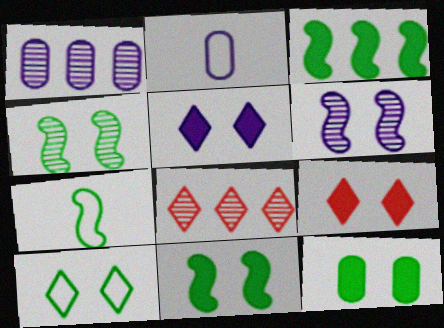[[1, 7, 9], 
[2, 8, 11], 
[3, 4, 7], 
[4, 10, 12]]